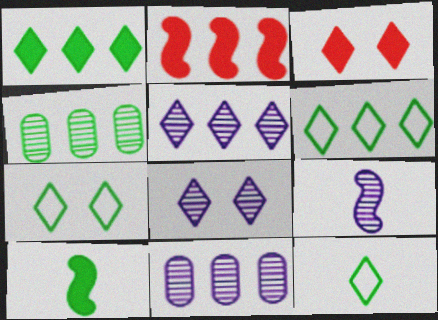[[2, 6, 11], 
[3, 5, 12], 
[3, 7, 8], 
[4, 7, 10], 
[6, 7, 12], 
[8, 9, 11]]